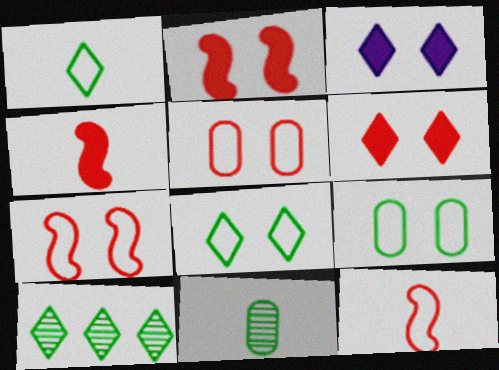[]